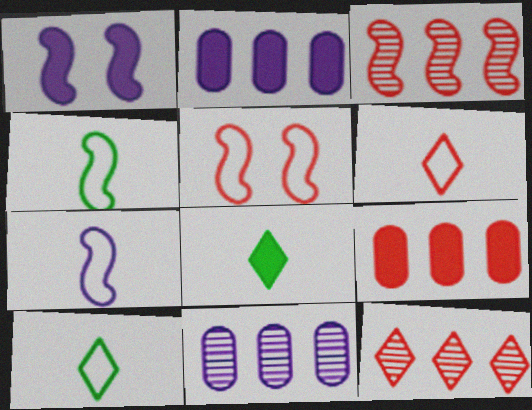[[1, 3, 4], 
[1, 8, 9], 
[5, 8, 11]]